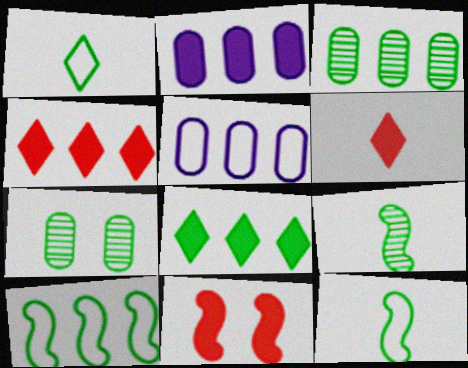[[3, 8, 10], 
[7, 8, 12]]